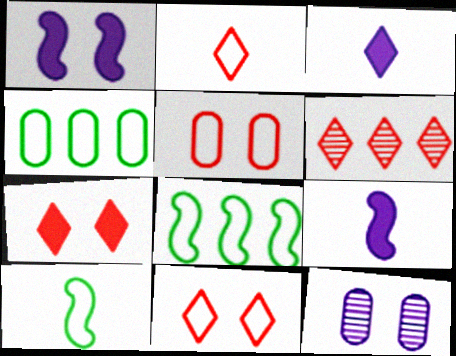[[2, 6, 7]]